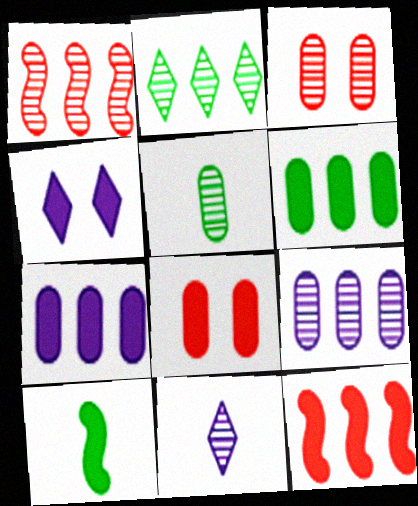[[1, 2, 9], 
[3, 5, 9]]